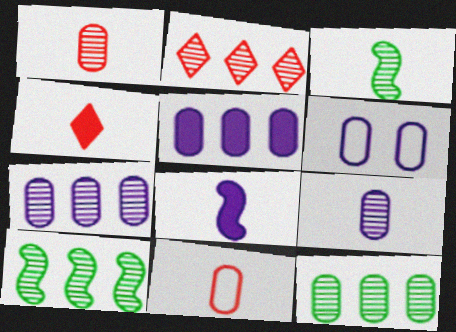[[2, 7, 10], 
[4, 6, 10], 
[5, 6, 9]]